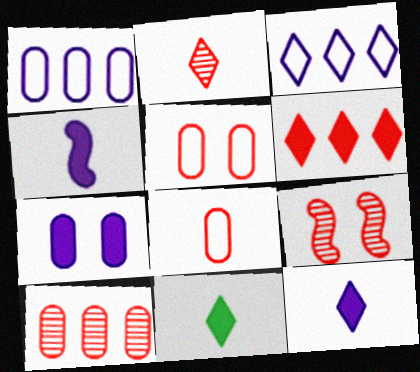[[1, 9, 11], 
[2, 9, 10], 
[6, 8, 9]]